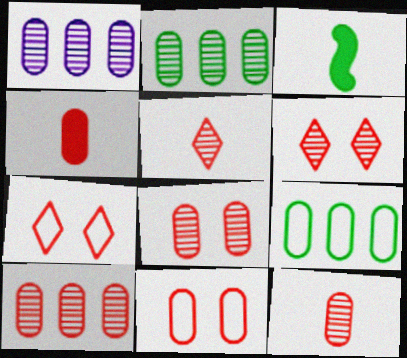[[1, 2, 10], 
[1, 3, 7], 
[4, 10, 11], 
[8, 10, 12]]